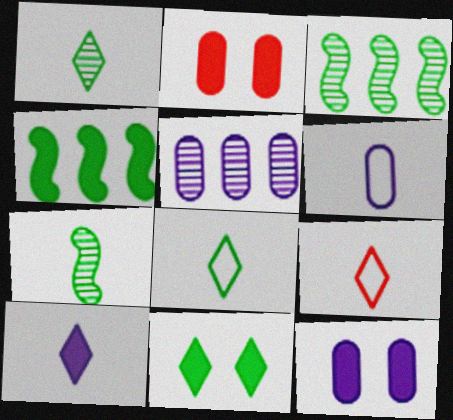[[1, 9, 10], 
[2, 4, 10], 
[3, 9, 12], 
[5, 6, 12]]